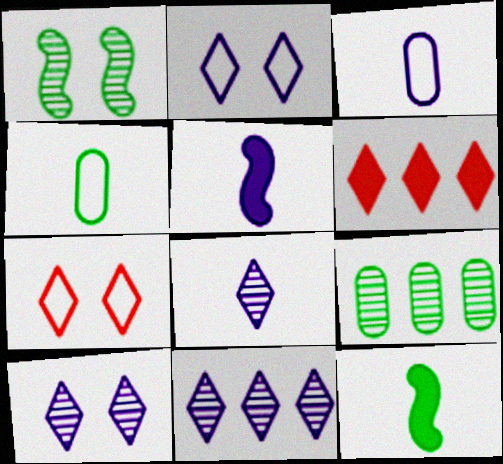[[1, 3, 6], 
[3, 5, 8], 
[5, 7, 9], 
[8, 10, 11]]